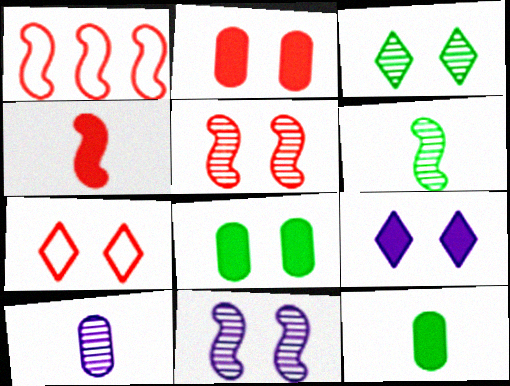[[1, 4, 5], 
[2, 5, 7], 
[3, 7, 9], 
[7, 8, 11]]